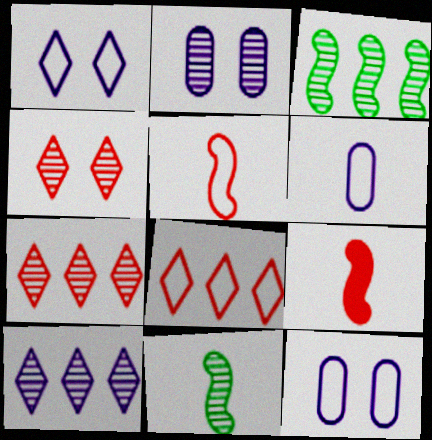[[2, 7, 11]]